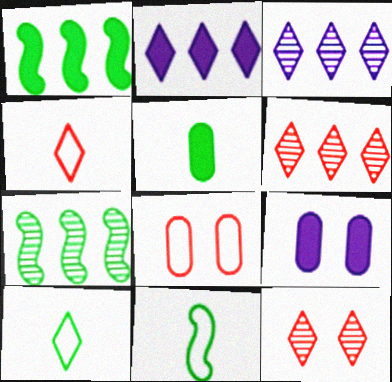[[2, 10, 12], 
[4, 7, 9], 
[6, 9, 11]]